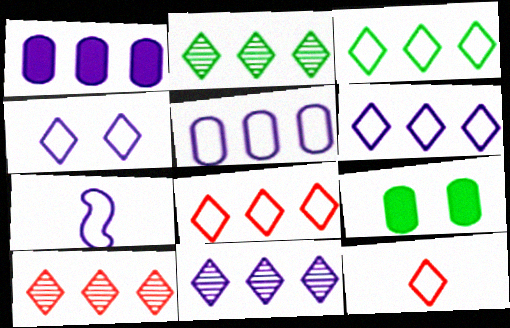[[2, 10, 11], 
[3, 4, 12], 
[3, 6, 8], 
[4, 5, 7], 
[7, 9, 10]]